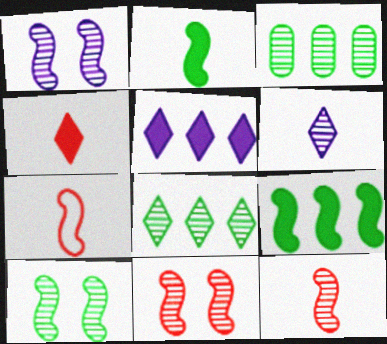[[1, 7, 9], 
[1, 10, 11], 
[3, 6, 11]]